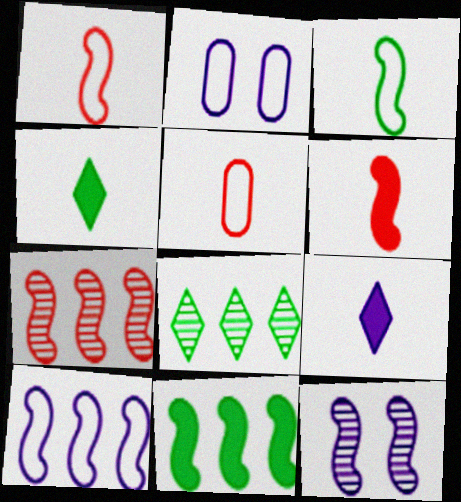[[1, 11, 12], 
[2, 4, 7], 
[2, 6, 8], 
[7, 10, 11]]